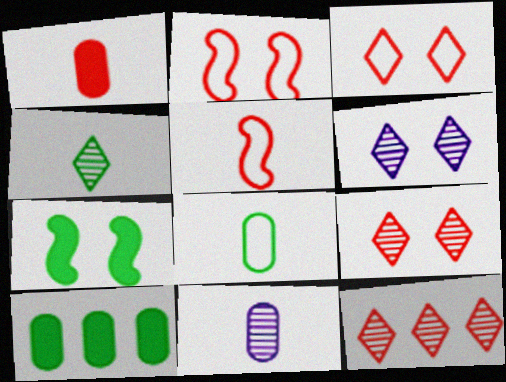[[1, 2, 12], 
[1, 8, 11], 
[4, 6, 12], 
[5, 6, 10]]